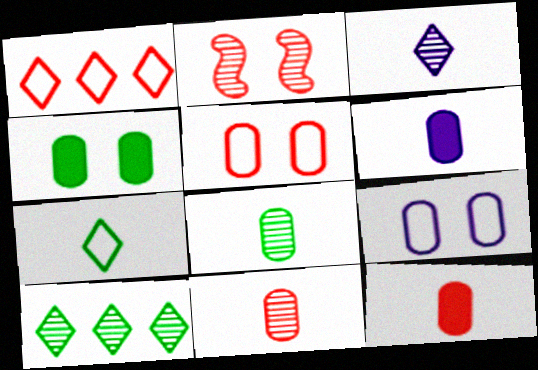[[1, 2, 12]]